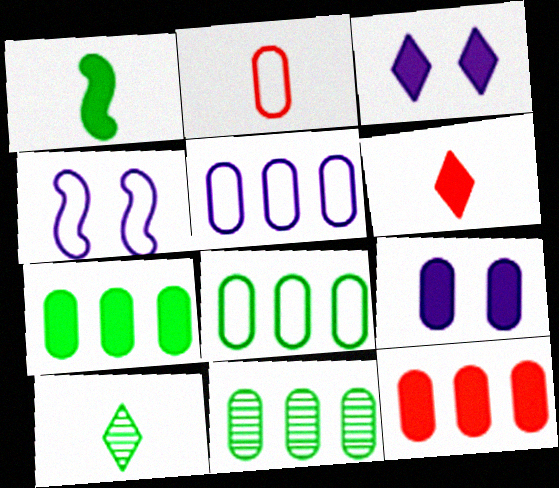[[1, 3, 12], 
[2, 9, 11], 
[4, 6, 11], 
[4, 10, 12], 
[5, 11, 12], 
[7, 8, 11]]